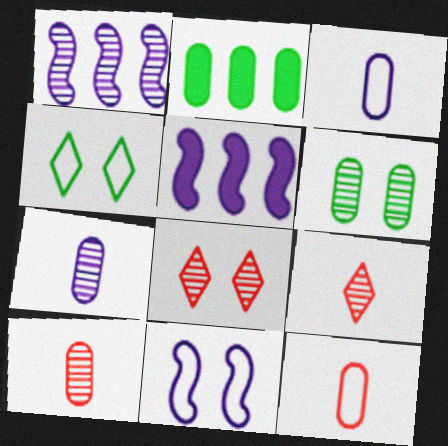[[1, 6, 9], 
[2, 9, 11], 
[4, 5, 10]]